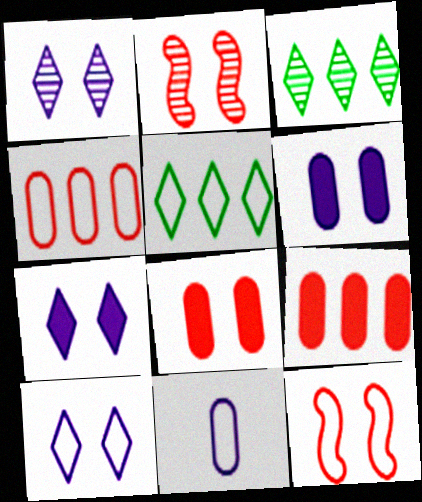[[1, 7, 10], 
[5, 11, 12]]